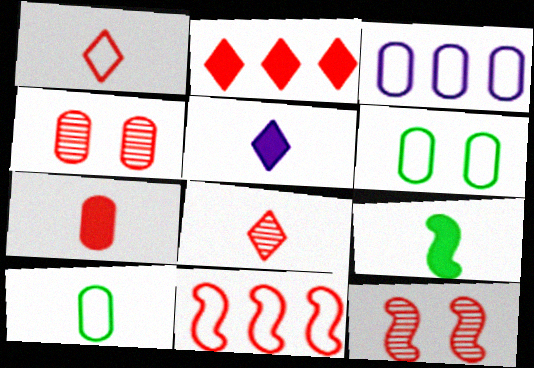[[5, 7, 9]]